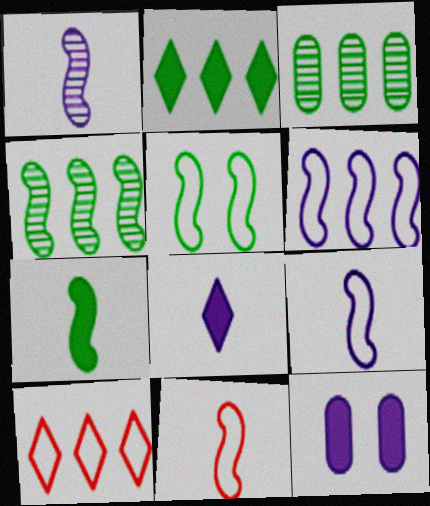[[1, 7, 11], 
[4, 5, 7], 
[5, 6, 11]]